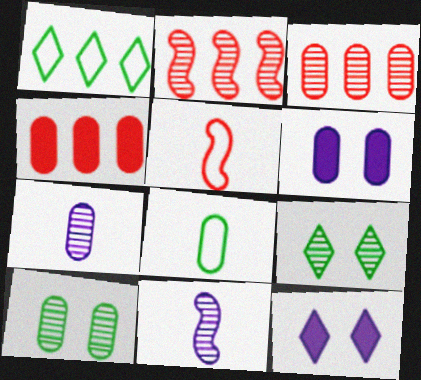[[2, 7, 9], 
[2, 8, 12], 
[3, 6, 8], 
[3, 7, 10], 
[3, 9, 11]]